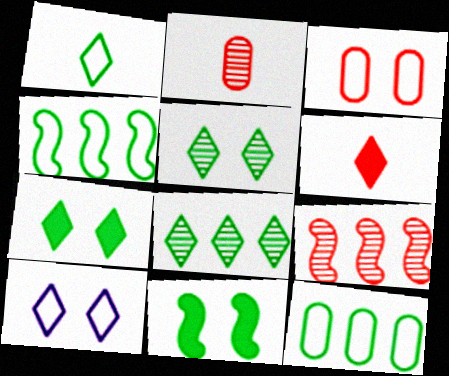[[1, 7, 8], 
[3, 6, 9], 
[6, 8, 10]]